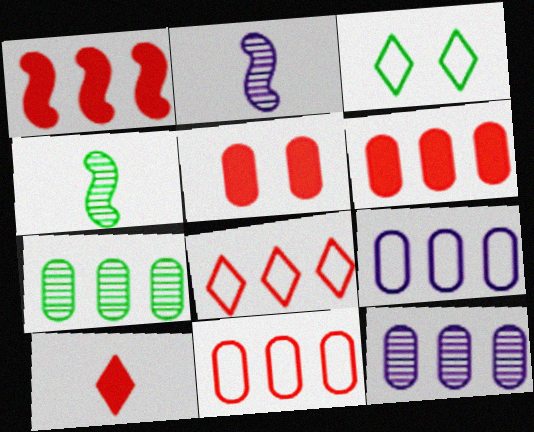[[1, 5, 10], 
[2, 3, 6], 
[6, 7, 9]]